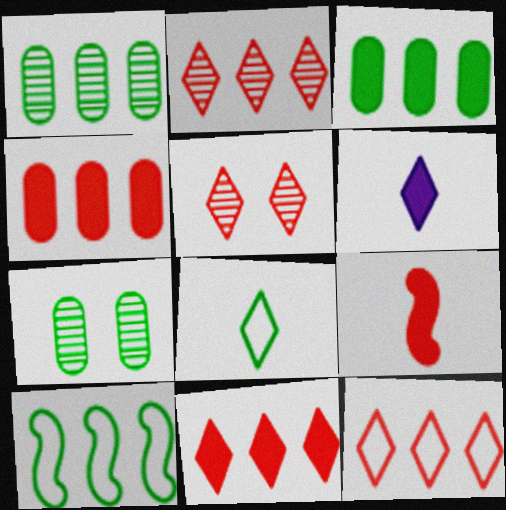[[2, 11, 12]]